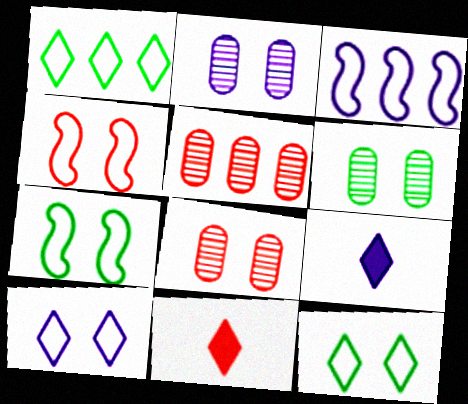[[2, 3, 9], 
[2, 6, 8], 
[3, 6, 11], 
[4, 5, 11], 
[5, 7, 9]]